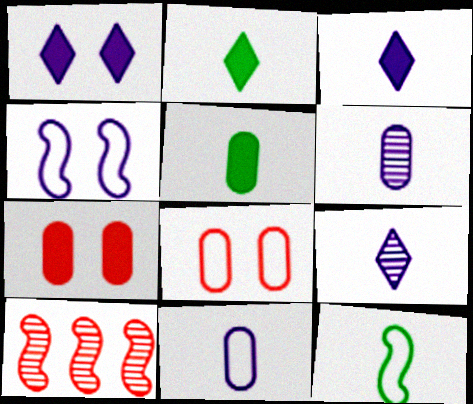[]